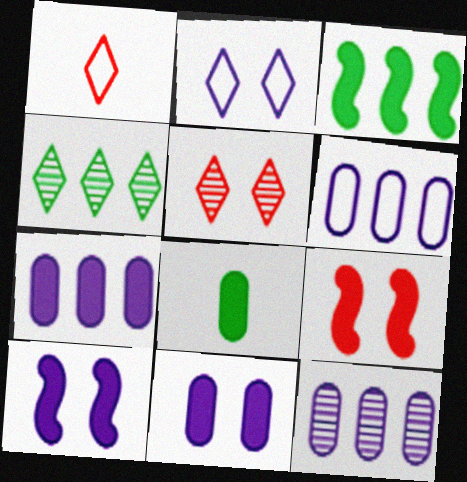[[6, 7, 12]]